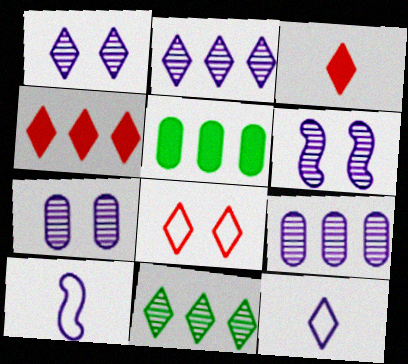[[1, 6, 7]]